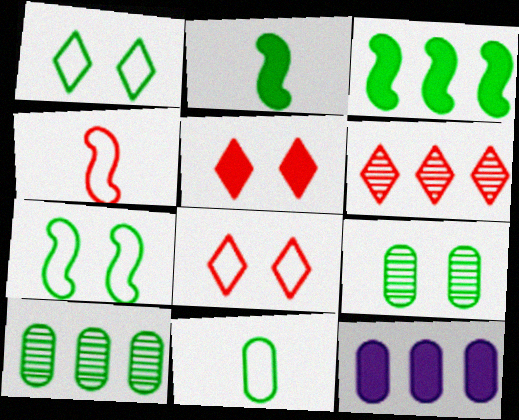[[1, 2, 10], 
[2, 5, 12]]